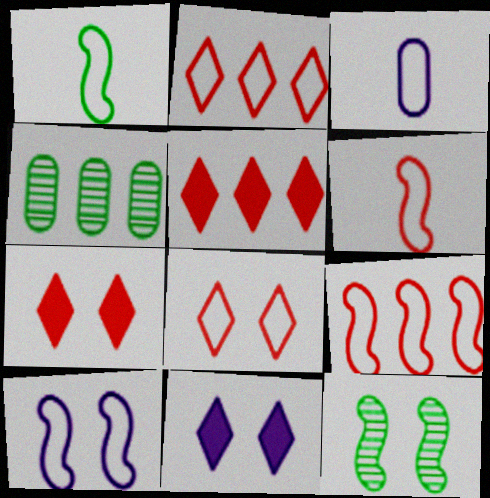[[1, 9, 10], 
[3, 5, 12], 
[4, 6, 11]]